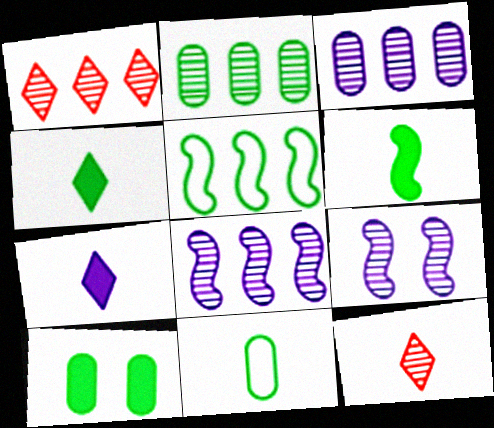[[1, 2, 8], 
[2, 9, 12], 
[2, 10, 11]]